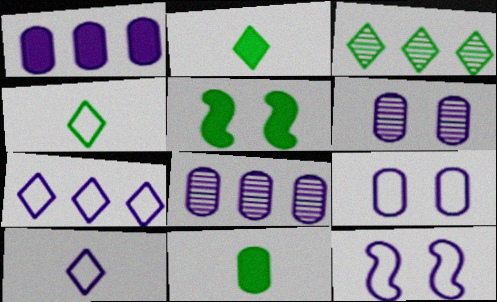[]